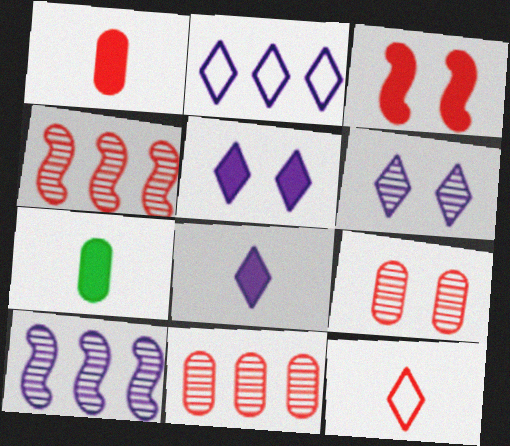[[2, 6, 8], 
[3, 11, 12]]